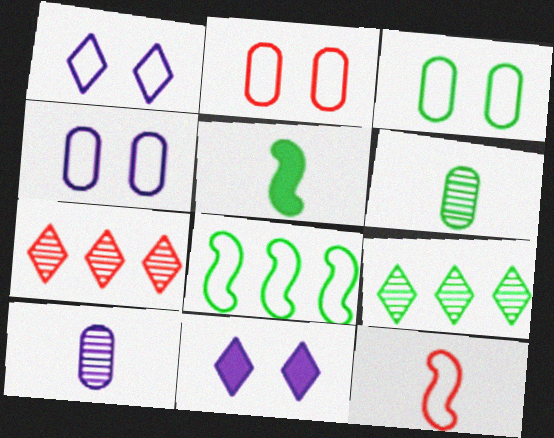[[2, 3, 4], 
[3, 5, 9], 
[4, 5, 7]]